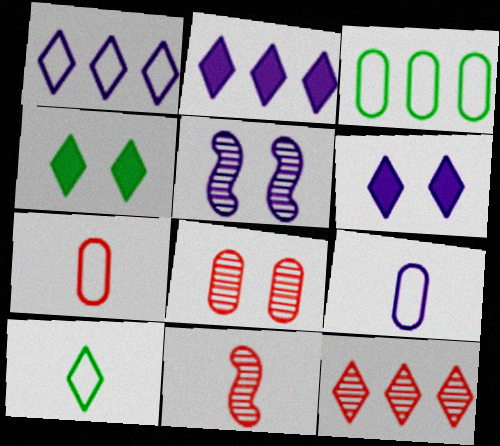[[2, 5, 9], 
[3, 6, 11], 
[6, 10, 12], 
[8, 11, 12]]